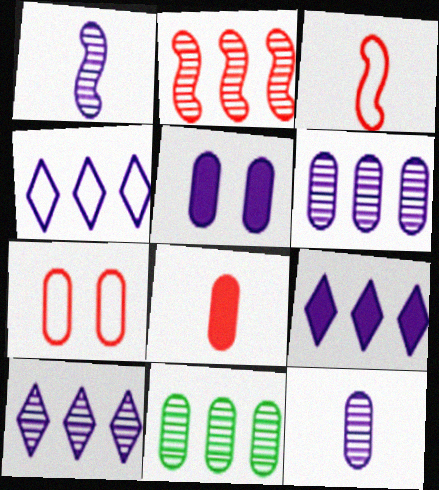[[1, 4, 5], 
[2, 10, 11], 
[4, 9, 10]]